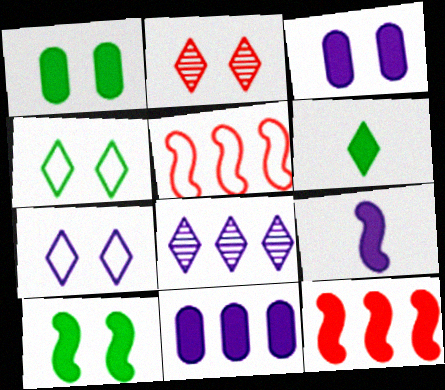[[3, 6, 12], 
[9, 10, 12]]